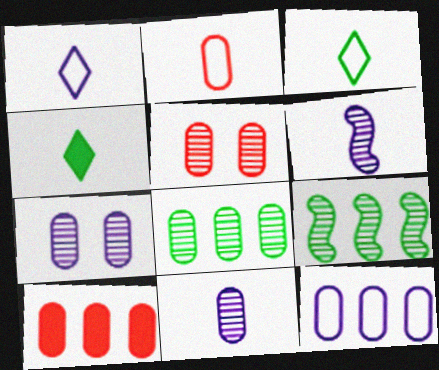[[2, 4, 6], 
[2, 5, 10], 
[5, 8, 11], 
[8, 10, 12]]